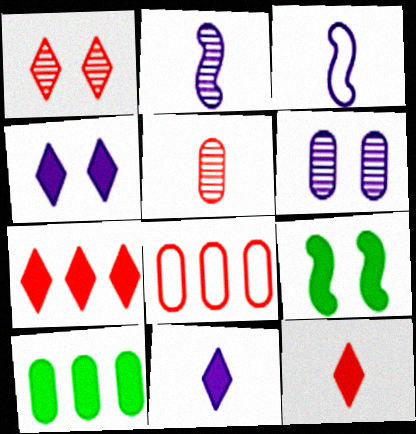[[1, 3, 10]]